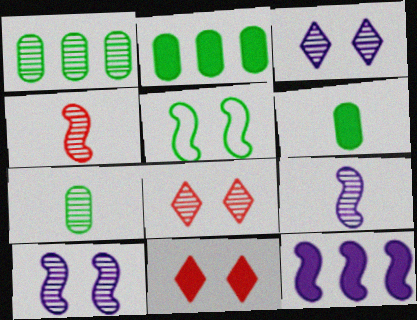[[1, 3, 4], 
[1, 8, 9], 
[4, 5, 12], 
[6, 11, 12]]